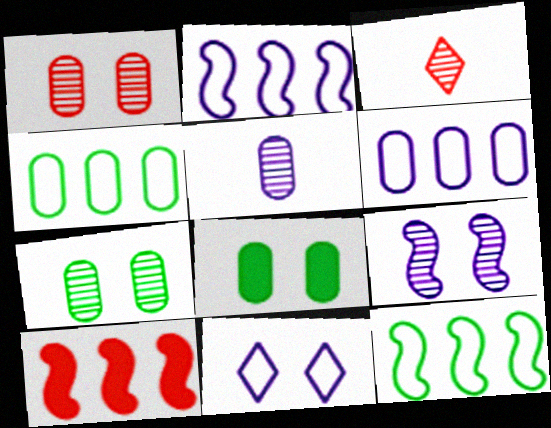[[2, 3, 8]]